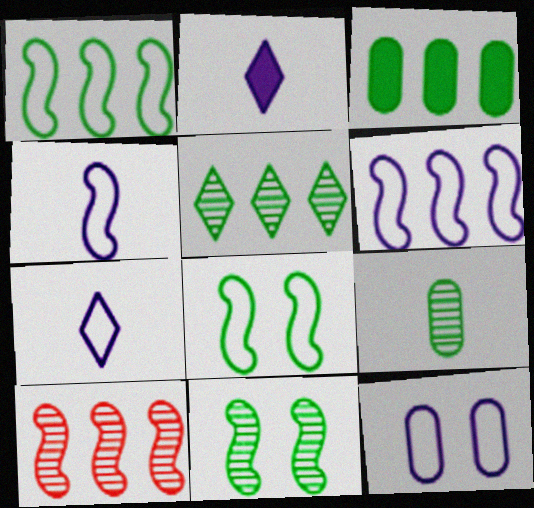[[1, 3, 5], 
[5, 9, 11], 
[6, 7, 12]]